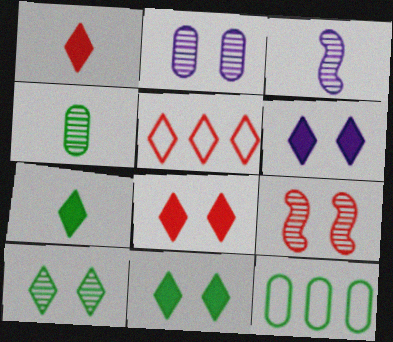[[2, 9, 10], 
[3, 8, 12], 
[6, 8, 11]]